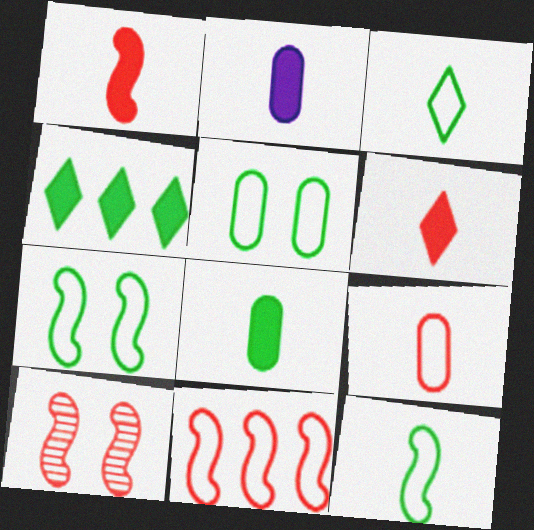[[1, 10, 11]]